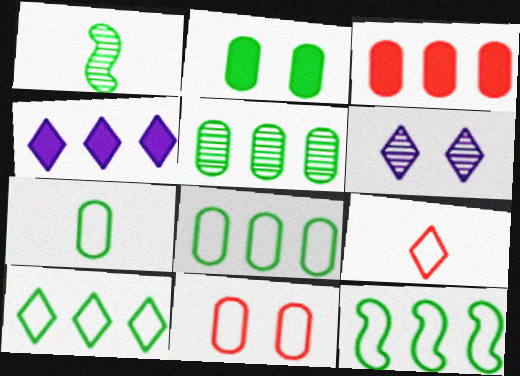[[1, 2, 10], 
[1, 4, 11], 
[2, 5, 7], 
[8, 10, 12]]